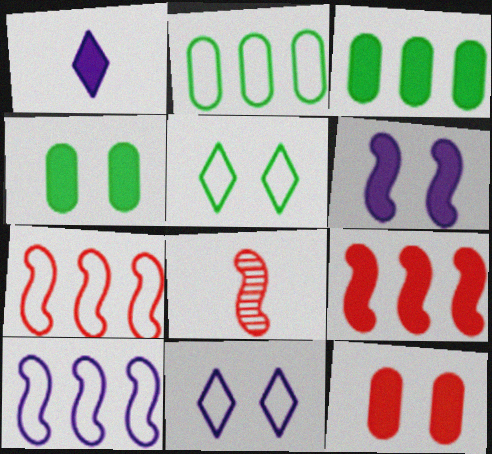[[1, 4, 9], 
[3, 8, 11]]